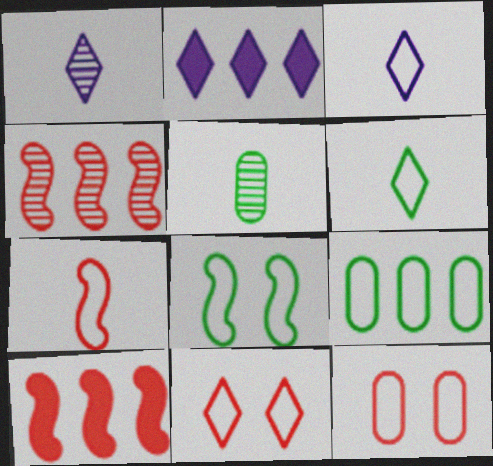[[2, 4, 9], 
[6, 8, 9]]